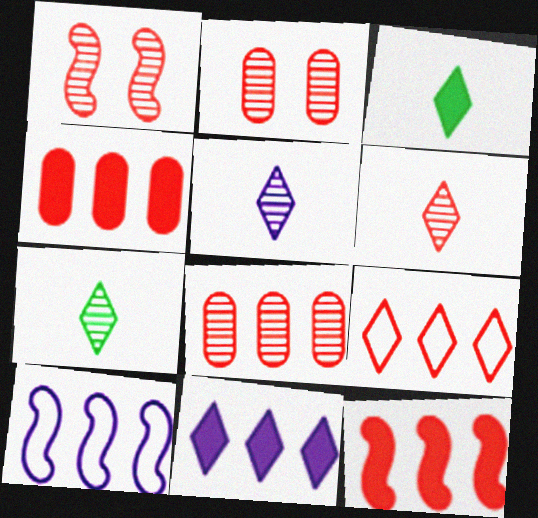[[1, 6, 8], 
[2, 3, 10], 
[5, 6, 7], 
[8, 9, 12]]